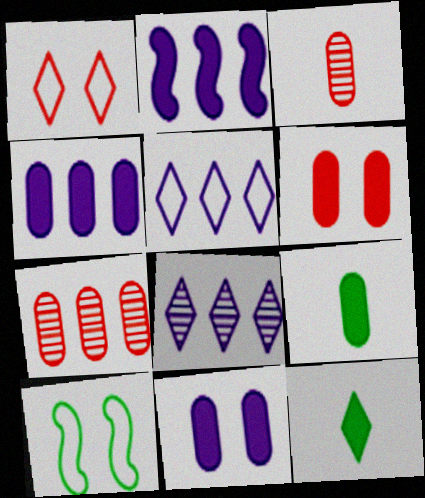[[1, 8, 12], 
[2, 6, 12], 
[4, 6, 9]]